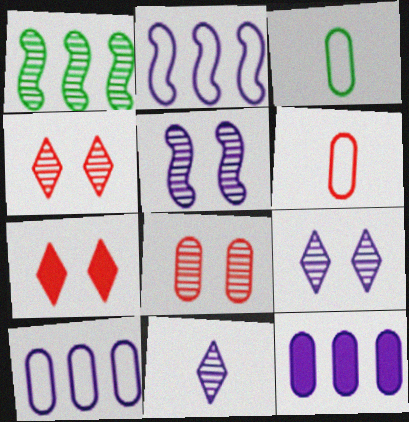[[1, 8, 11], 
[3, 8, 12]]